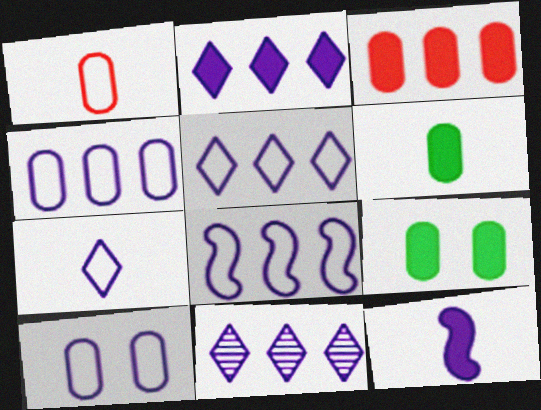[[2, 5, 11], 
[4, 5, 8], 
[7, 8, 10], 
[10, 11, 12]]